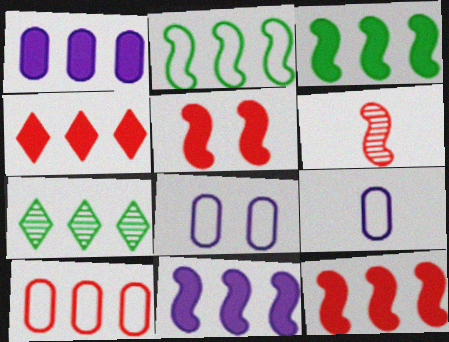[[1, 3, 4], 
[3, 11, 12], 
[5, 7, 9], 
[7, 10, 11]]